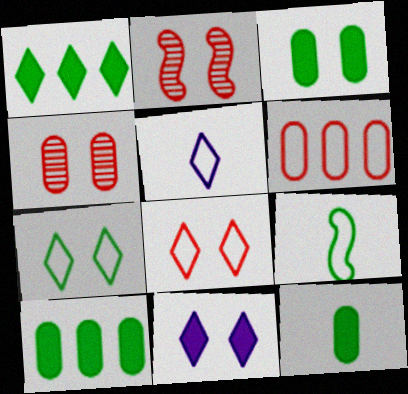[[2, 5, 10], 
[3, 10, 12]]